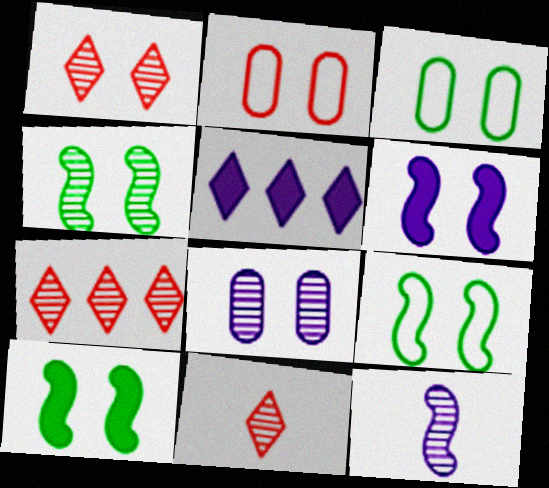[[1, 3, 6], 
[1, 4, 8], 
[1, 7, 11], 
[4, 9, 10]]